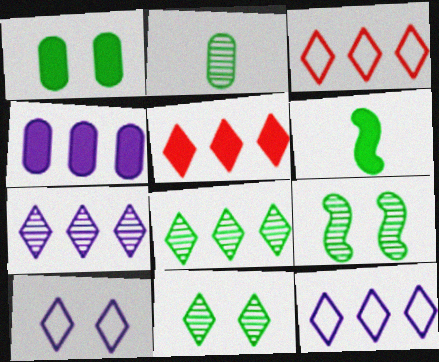[[2, 8, 9], 
[5, 8, 12]]